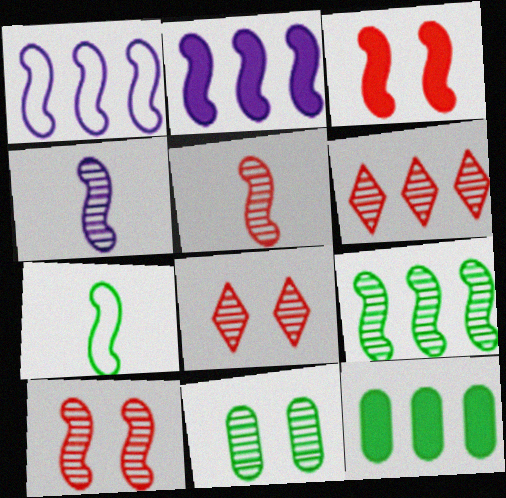[[1, 6, 12], 
[2, 7, 10], 
[4, 6, 11], 
[4, 9, 10]]